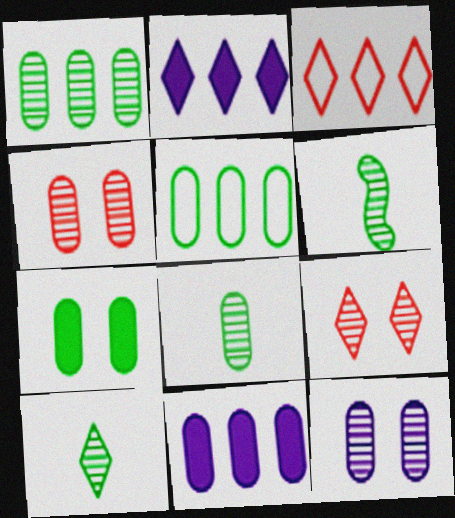[[5, 7, 8], 
[6, 8, 10]]